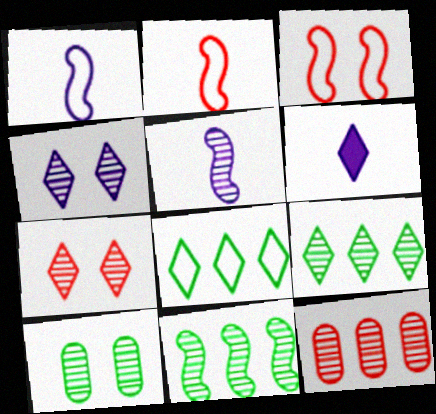[[6, 7, 8]]